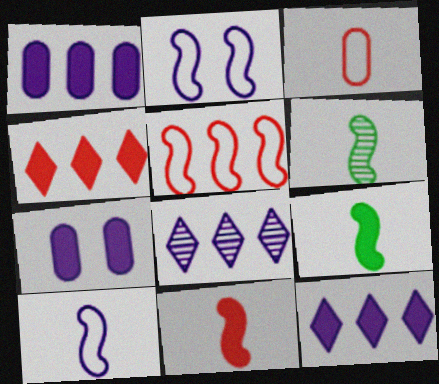[[4, 7, 9], 
[6, 10, 11], 
[7, 8, 10]]